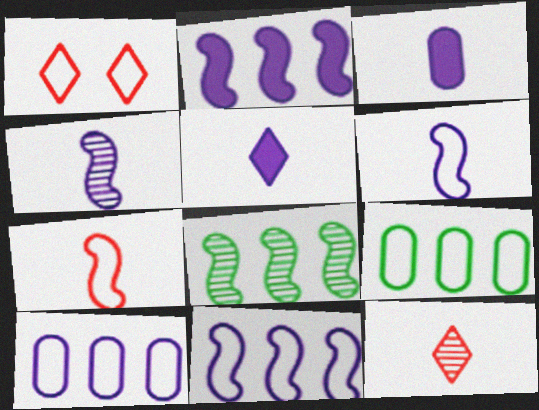[[1, 3, 8], 
[1, 6, 9]]